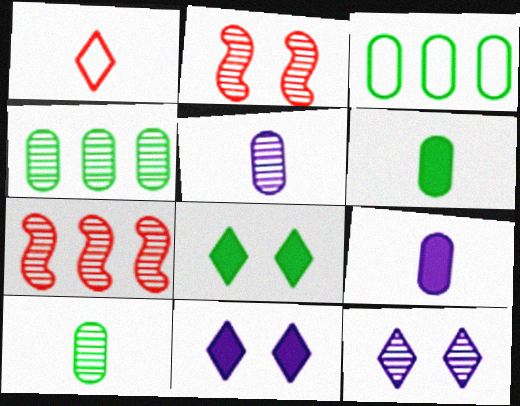[[7, 10, 12]]